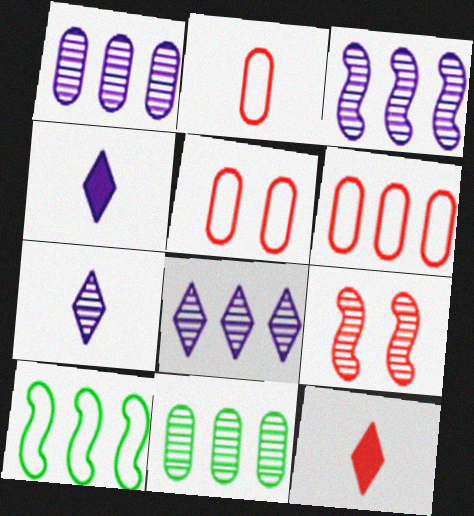[[1, 3, 8], 
[2, 5, 6], 
[6, 9, 12], 
[7, 9, 11]]